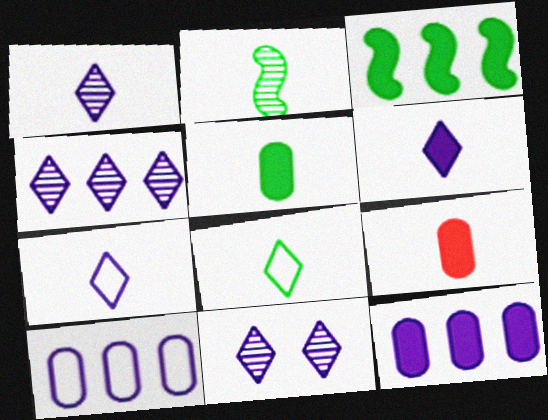[[1, 4, 11], 
[1, 6, 7], 
[2, 5, 8], 
[2, 7, 9]]